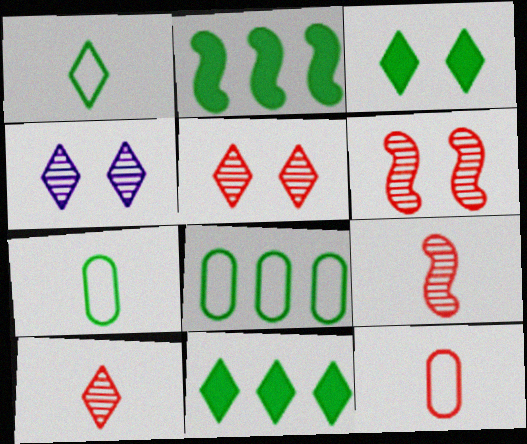[[2, 4, 12]]